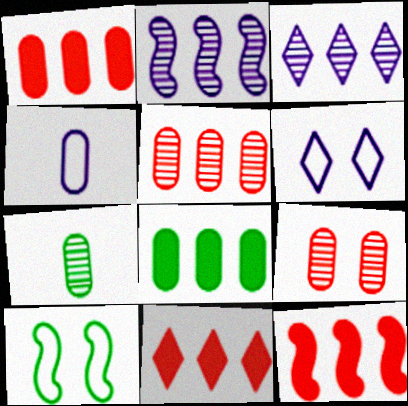[[1, 11, 12], 
[4, 8, 9], 
[6, 7, 12]]